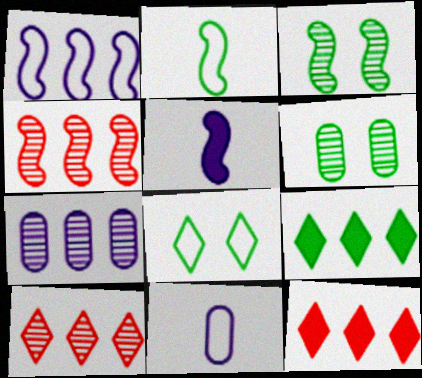[[2, 6, 9], 
[3, 11, 12]]